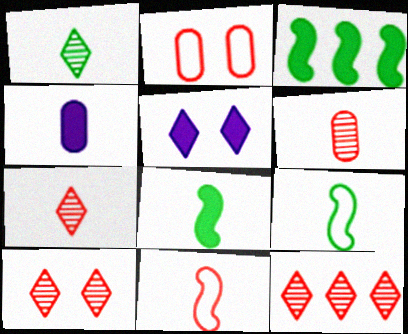[[1, 4, 11], 
[4, 7, 9], 
[7, 10, 12]]